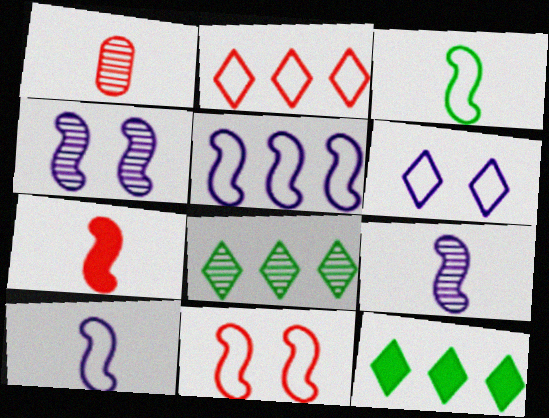[[1, 4, 8], 
[3, 5, 11], 
[3, 7, 9]]